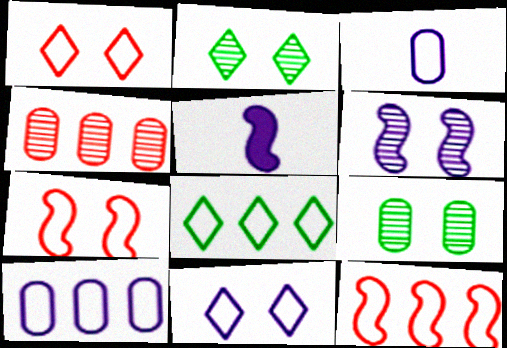[[3, 7, 8], 
[8, 10, 12]]